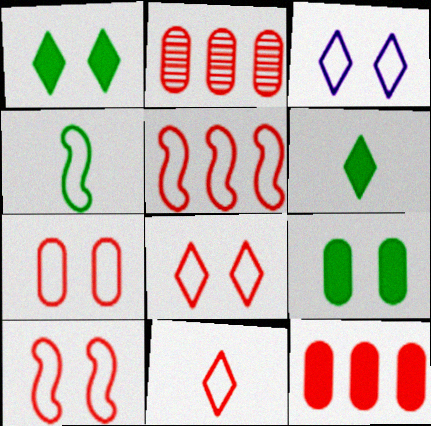[[5, 7, 11], 
[7, 8, 10]]